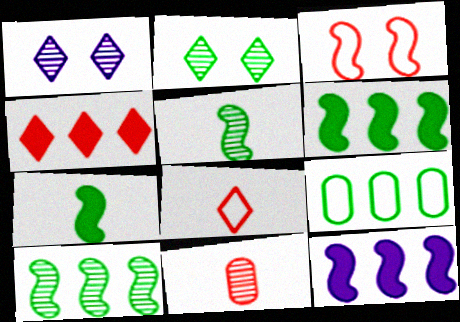[[1, 10, 11], 
[2, 7, 9], 
[3, 4, 11], 
[3, 5, 12]]